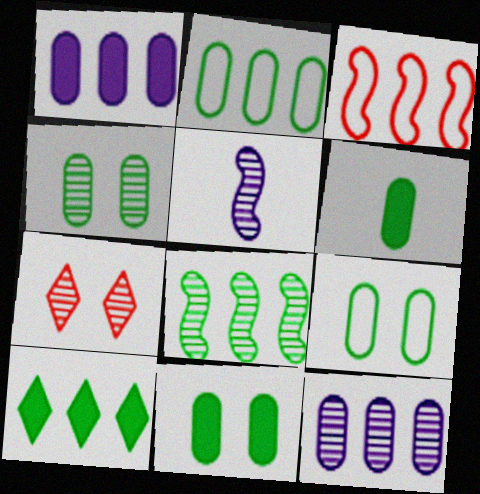[[2, 4, 6], 
[2, 8, 10], 
[3, 10, 12], 
[4, 9, 11]]